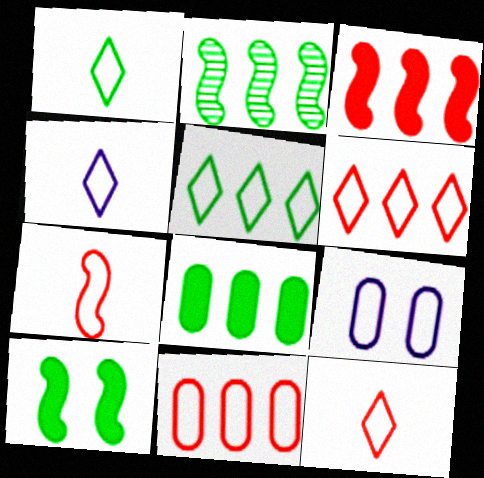[[1, 4, 12], 
[2, 5, 8], 
[5, 7, 9]]